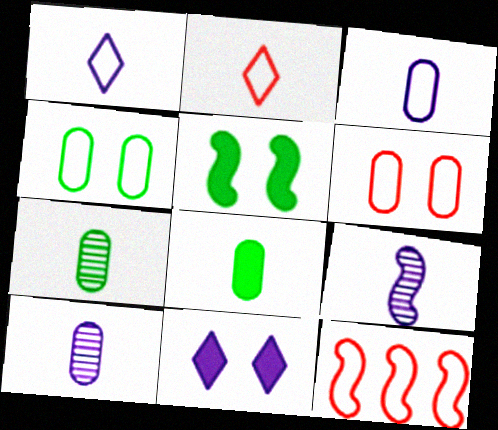[[1, 4, 12], 
[2, 6, 12], 
[2, 8, 9], 
[5, 9, 12], 
[7, 11, 12]]